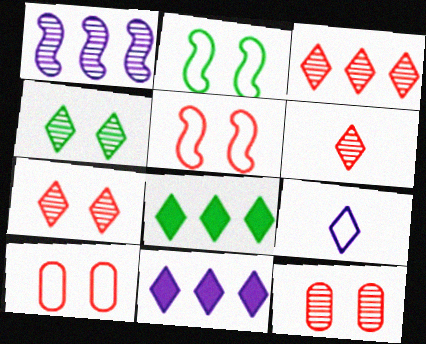[[3, 6, 7], 
[7, 8, 9]]